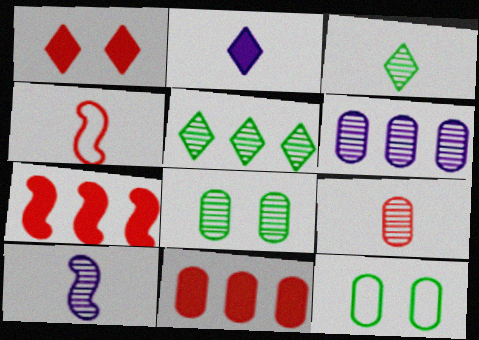[[3, 9, 10], 
[6, 8, 9]]